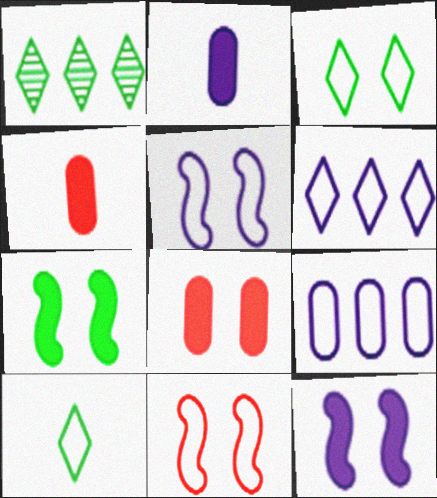[[1, 2, 11], 
[1, 4, 5], 
[9, 10, 11]]